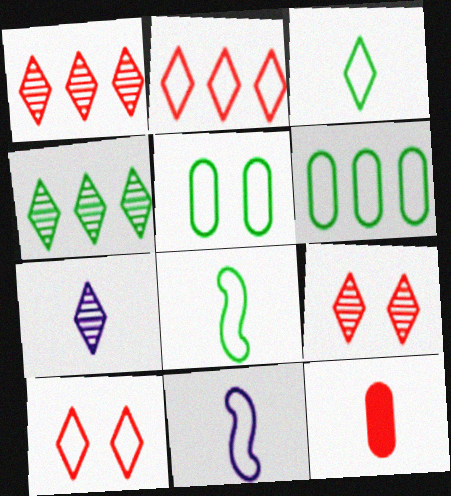[[2, 5, 11], 
[4, 7, 9], 
[6, 10, 11], 
[7, 8, 12]]